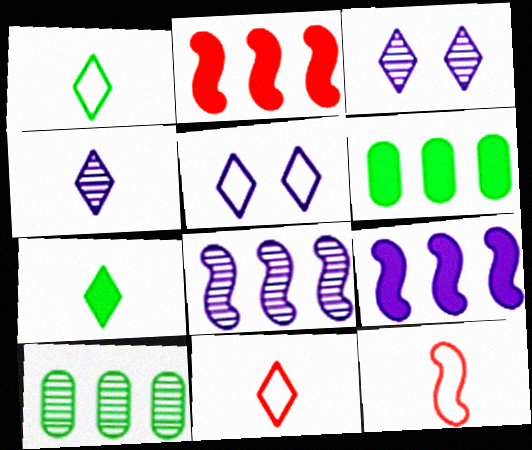[[3, 6, 12], 
[4, 7, 11]]